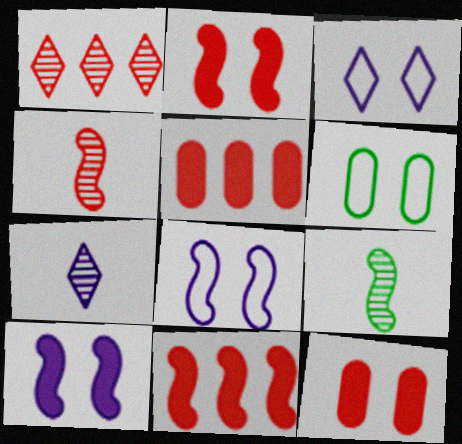[[3, 5, 9], 
[6, 7, 11], 
[8, 9, 11]]